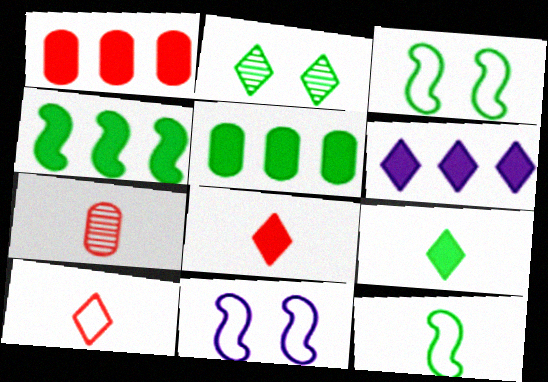[[1, 4, 6], 
[2, 5, 12], 
[2, 6, 10], 
[3, 6, 7]]